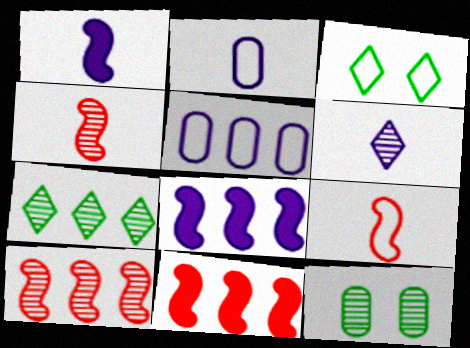[[1, 2, 6], 
[3, 5, 9], 
[5, 7, 11], 
[6, 10, 12]]